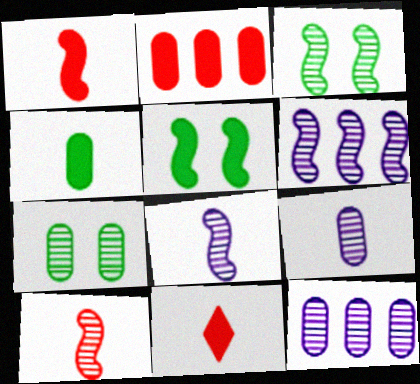[[3, 6, 10]]